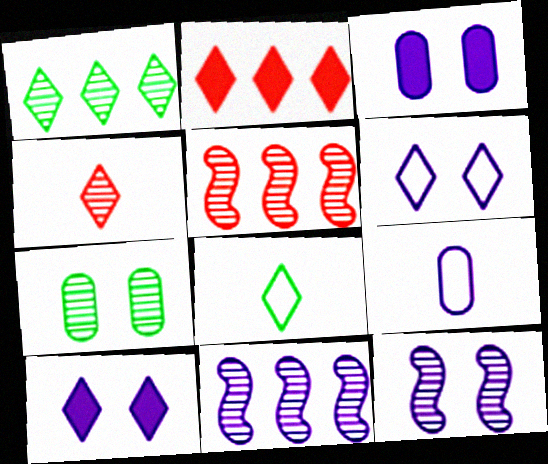[[3, 5, 8], 
[3, 6, 12], 
[4, 7, 11], 
[9, 10, 11]]